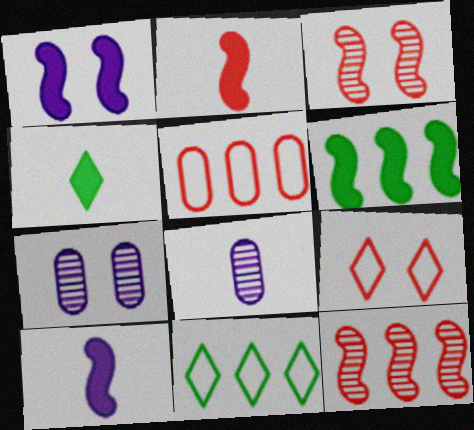[[1, 2, 6], 
[2, 7, 11], 
[6, 8, 9]]